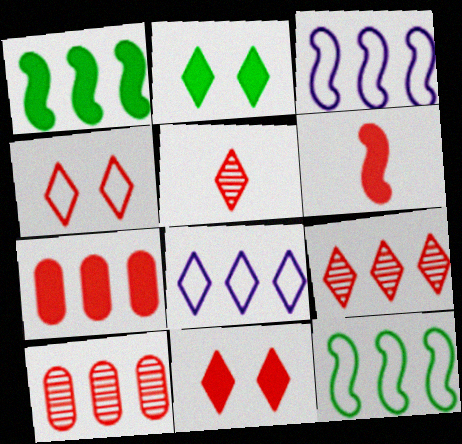[[1, 8, 10], 
[2, 5, 8], 
[4, 6, 10], 
[6, 7, 11]]